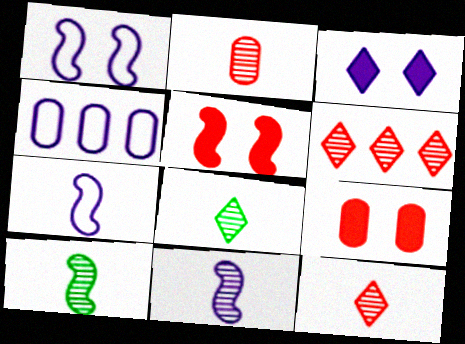[[2, 8, 11], 
[3, 4, 11], 
[4, 5, 8]]